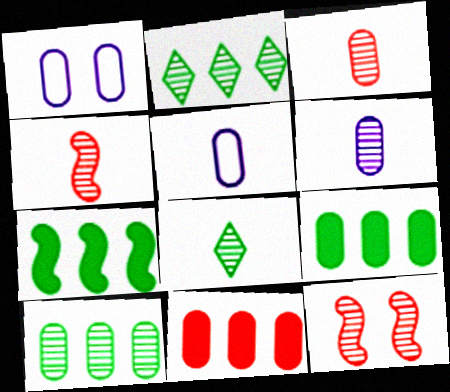[[1, 3, 9], 
[2, 6, 12], 
[4, 6, 8]]